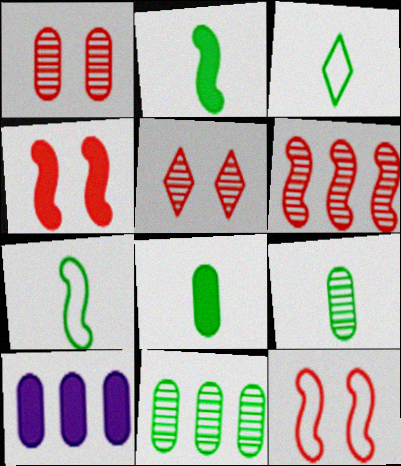[[2, 3, 9], 
[5, 7, 10]]